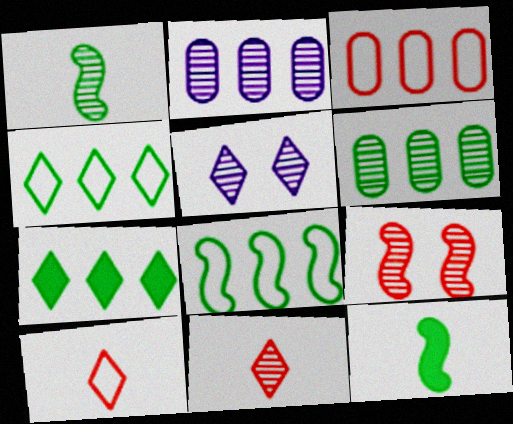[[3, 5, 12], 
[5, 7, 10], 
[6, 7, 8]]